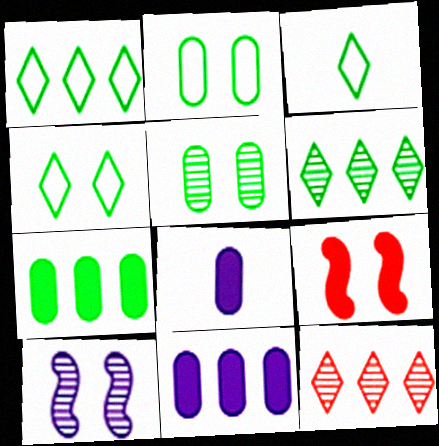[[1, 3, 4]]